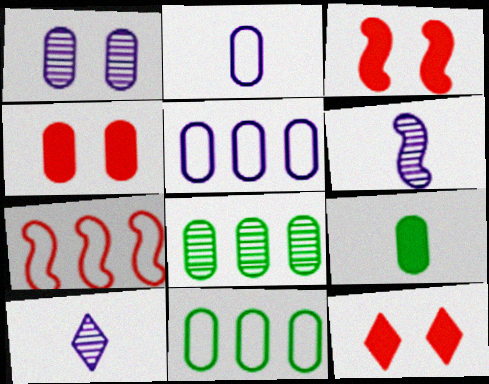[[2, 4, 8], 
[3, 4, 12], 
[3, 10, 11], 
[6, 11, 12]]